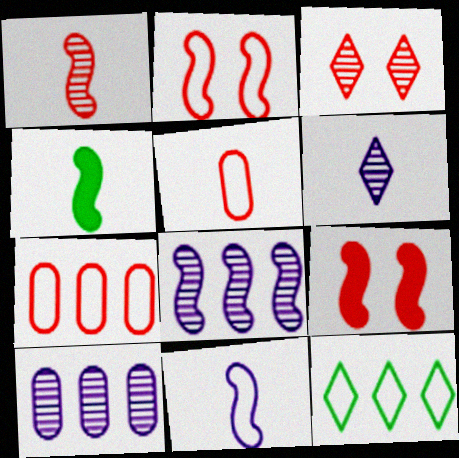[[1, 4, 11], 
[2, 4, 8], 
[4, 5, 6]]